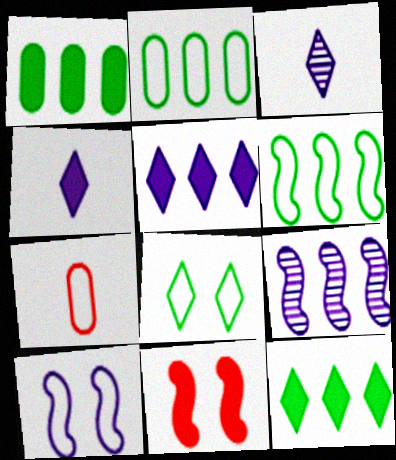[[1, 4, 11], 
[2, 3, 11]]